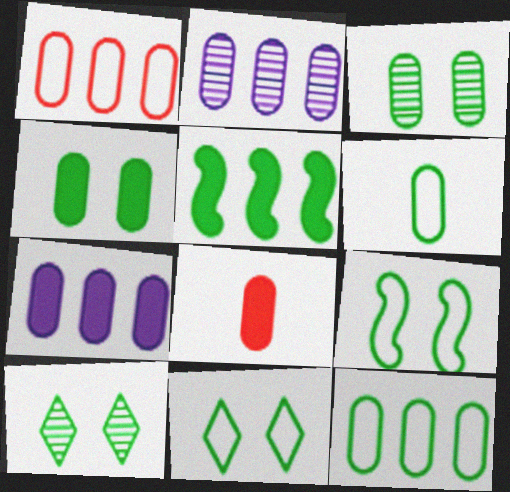[[4, 7, 8], 
[4, 9, 10], 
[5, 6, 10]]